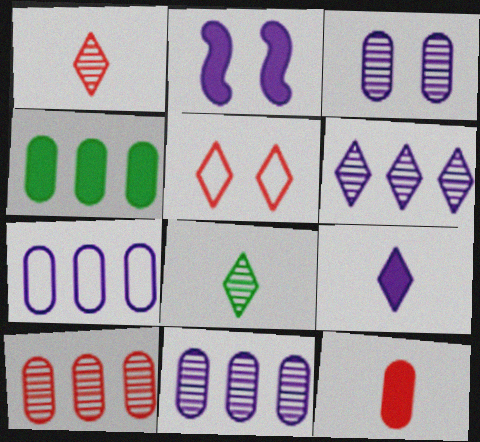[[4, 7, 10]]